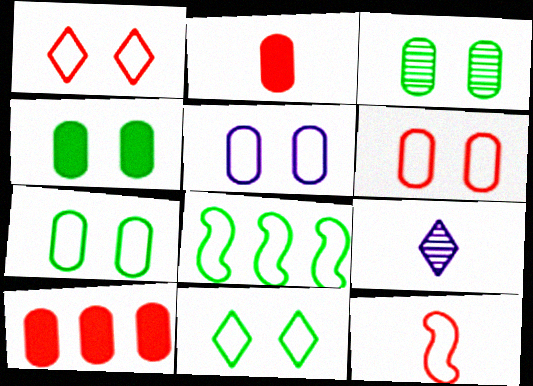[[3, 4, 7], 
[5, 6, 7]]